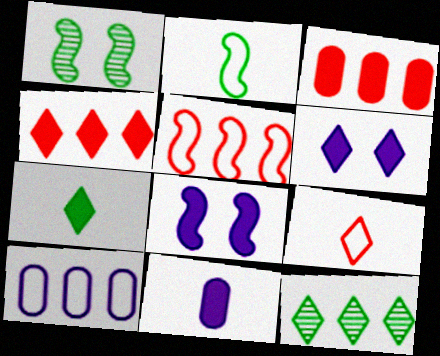[[3, 7, 8], 
[4, 6, 7], 
[6, 9, 12]]